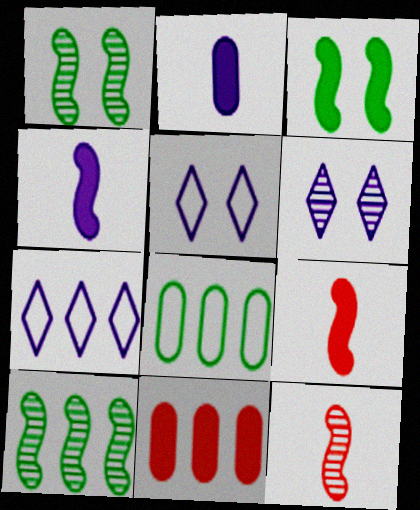[[6, 8, 9], 
[7, 10, 11]]